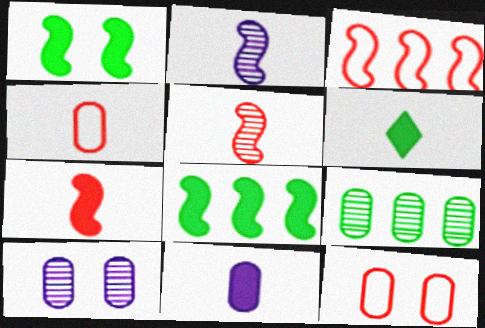[[1, 2, 3], 
[2, 4, 6], 
[3, 6, 10], 
[6, 7, 11], 
[9, 11, 12]]